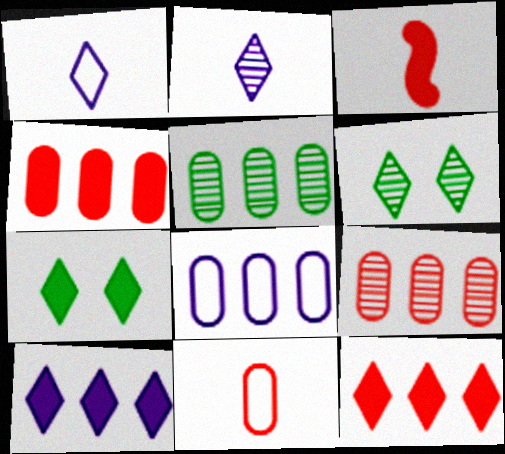[[1, 6, 12], 
[3, 6, 8], 
[4, 5, 8]]